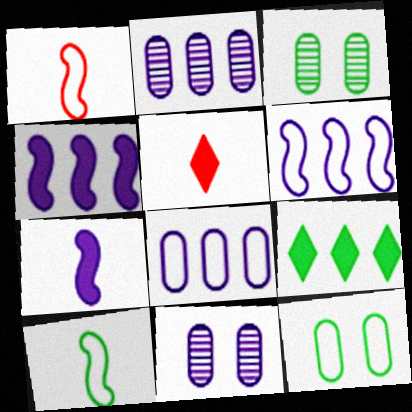[[1, 9, 11], 
[3, 5, 6], 
[3, 9, 10]]